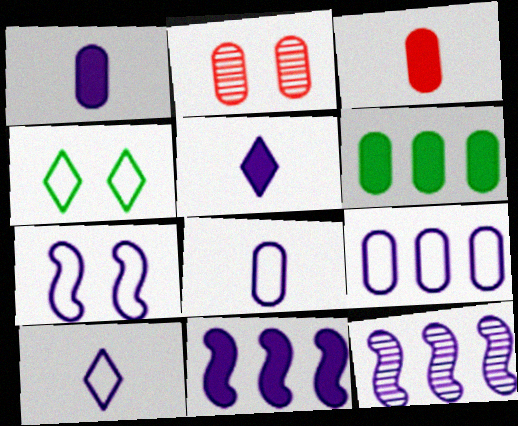[[2, 6, 8], 
[3, 4, 12], 
[7, 9, 10]]